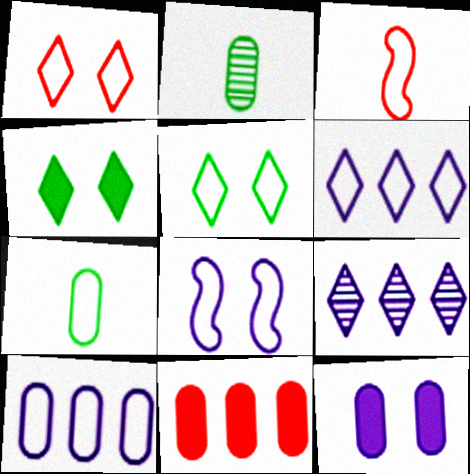[[3, 5, 10]]